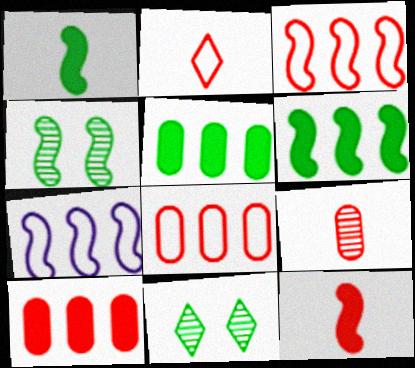[[2, 9, 12], 
[4, 7, 12]]